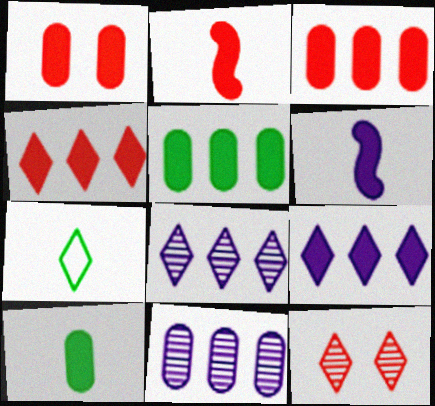[[1, 2, 4], 
[7, 9, 12]]